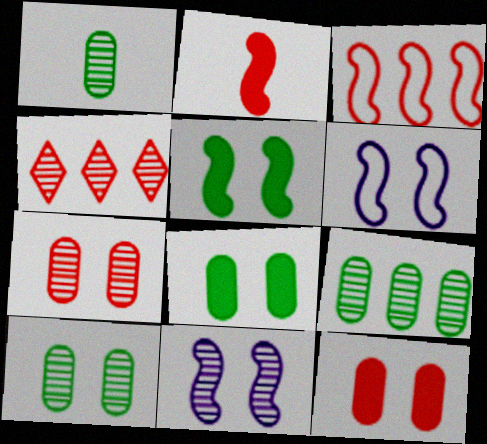[[1, 4, 11], 
[1, 9, 10]]